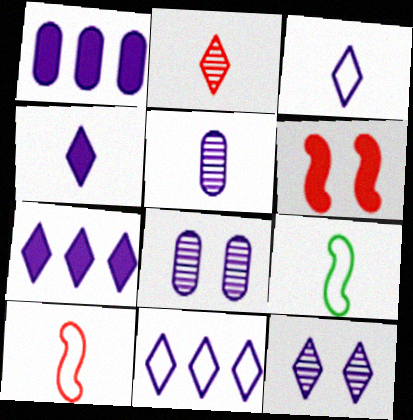[[3, 7, 12], 
[4, 11, 12]]